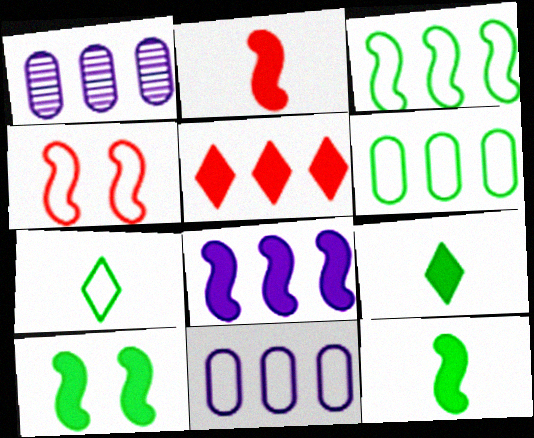[[1, 3, 5], 
[1, 4, 9], 
[2, 8, 10], 
[4, 7, 11]]